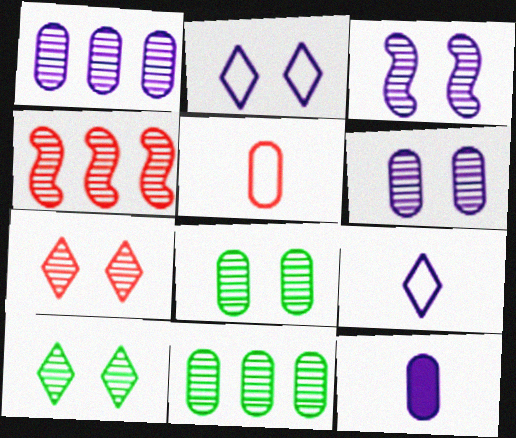[[3, 7, 8]]